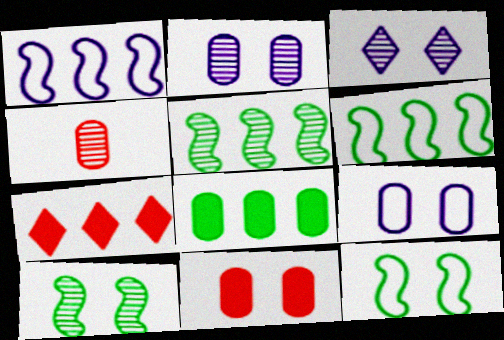[[3, 4, 5], 
[3, 11, 12], 
[4, 8, 9]]